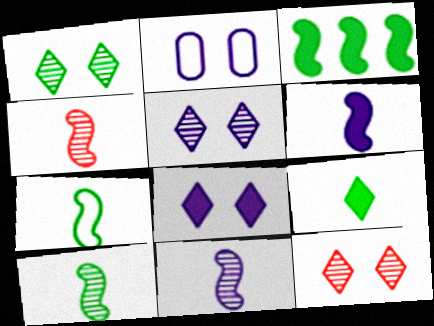[[1, 5, 12], 
[4, 6, 7], 
[4, 10, 11]]